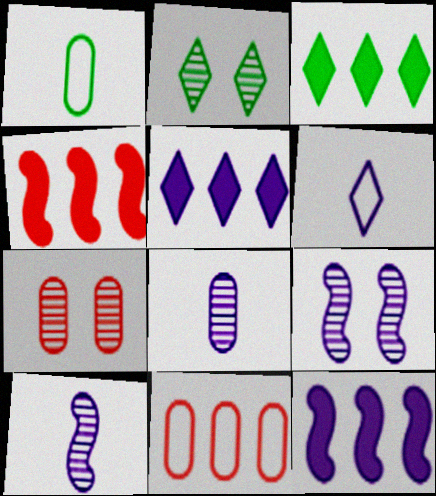[[2, 7, 9]]